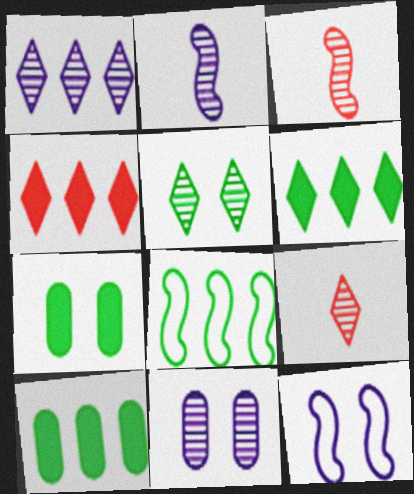[[1, 2, 11], 
[1, 5, 9], 
[9, 10, 12]]